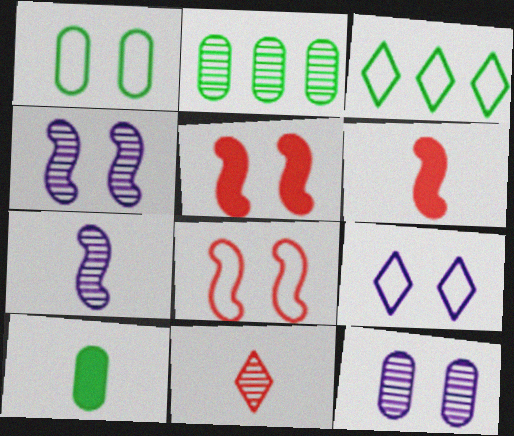[[1, 2, 10], 
[1, 8, 9], 
[2, 4, 11], 
[2, 6, 9], 
[3, 6, 12]]